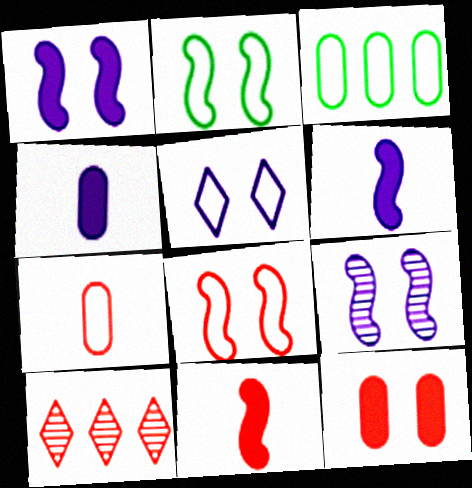[[2, 4, 10]]